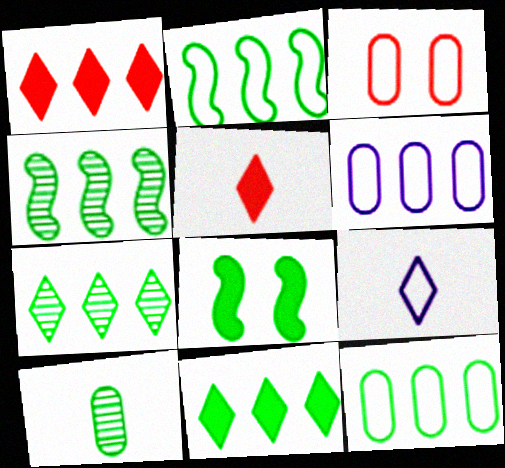[[1, 4, 6], 
[2, 3, 9], 
[4, 11, 12]]